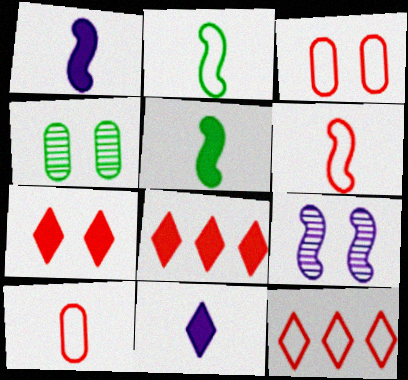[[1, 4, 12], 
[3, 6, 12]]